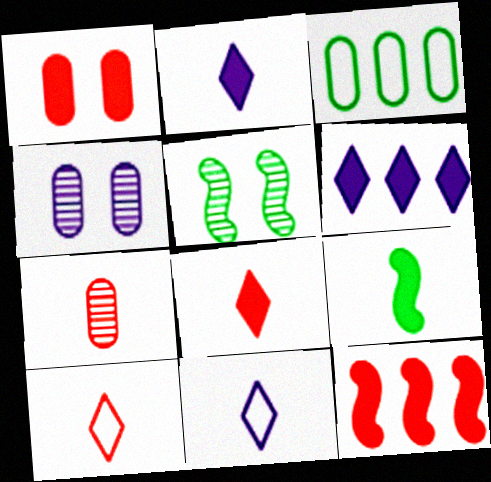[[1, 6, 9], 
[1, 8, 12], 
[7, 9, 11]]